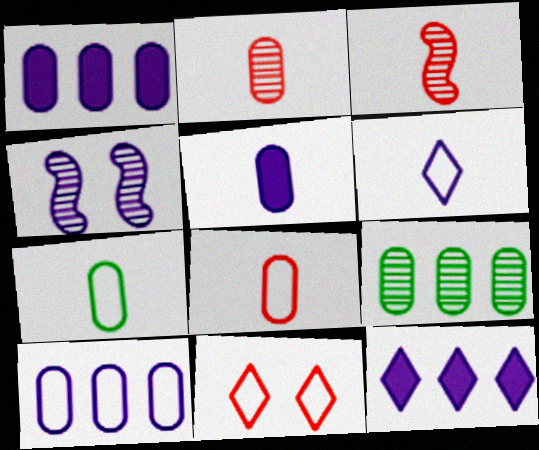[[1, 4, 6], 
[2, 5, 7]]